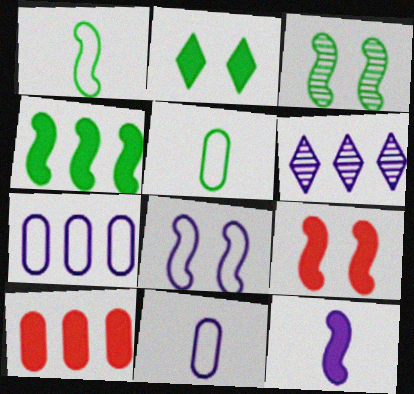[[1, 3, 4], 
[2, 10, 12], 
[3, 8, 9], 
[4, 9, 12], 
[5, 6, 9]]